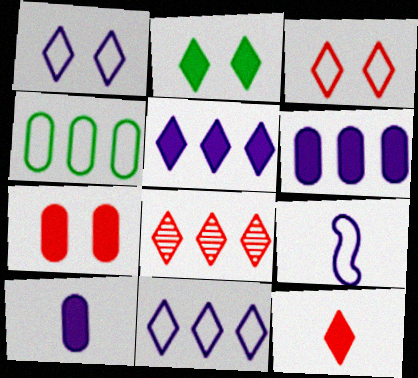[[2, 5, 12], 
[3, 4, 9], 
[3, 8, 12]]